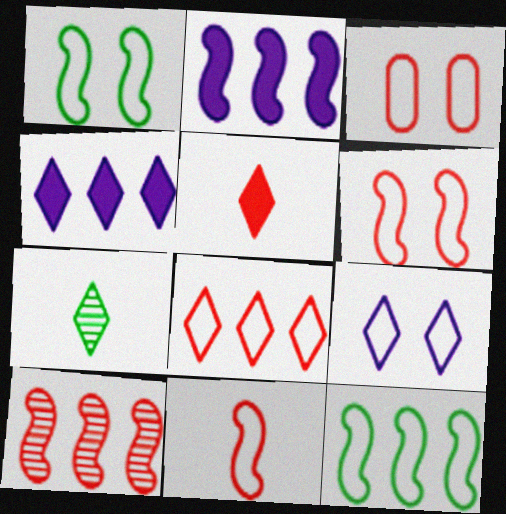[[1, 3, 9], 
[2, 3, 7], 
[2, 10, 12], 
[3, 5, 10], 
[3, 8, 11]]